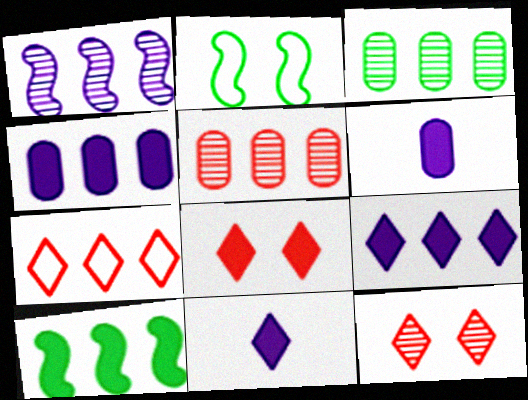[[2, 5, 11], 
[6, 8, 10]]